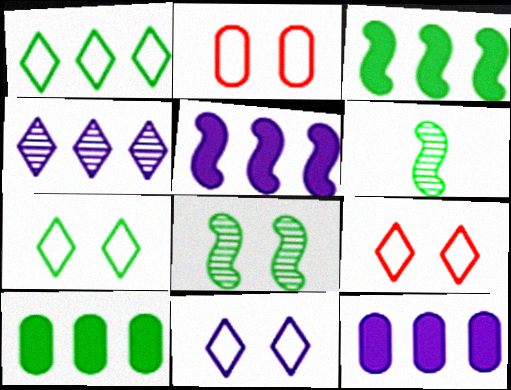[[6, 7, 10], 
[6, 9, 12], 
[7, 9, 11]]